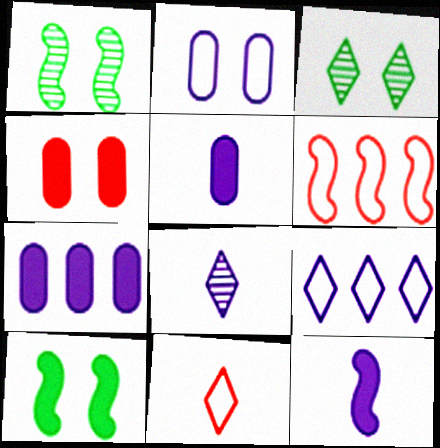[[1, 6, 12], 
[1, 7, 11], 
[3, 5, 6]]